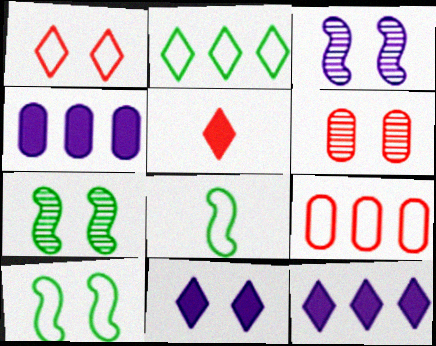[[6, 8, 12], 
[6, 10, 11]]